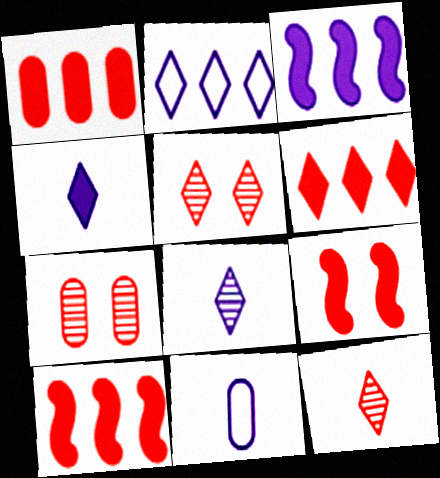[[1, 6, 10]]